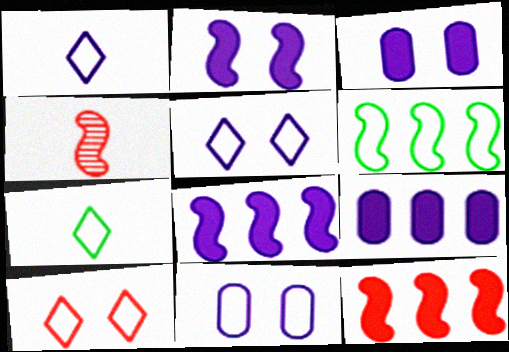[[2, 4, 6]]